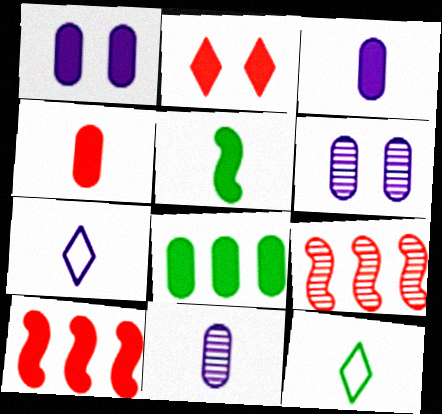[[1, 4, 8], 
[1, 9, 12], 
[2, 4, 10], 
[6, 10, 12]]